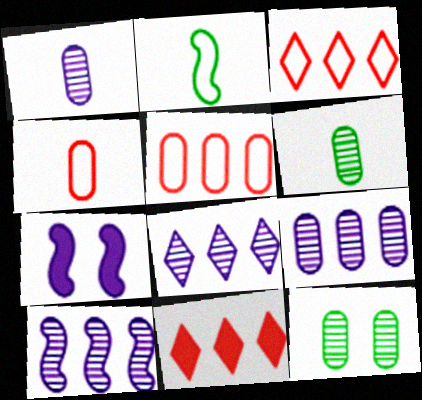[[3, 6, 7], 
[8, 9, 10]]